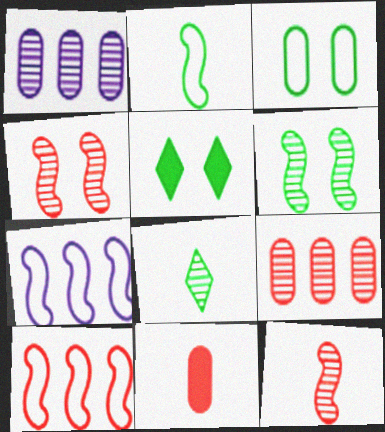[[1, 3, 11], 
[1, 4, 8], 
[3, 5, 6]]